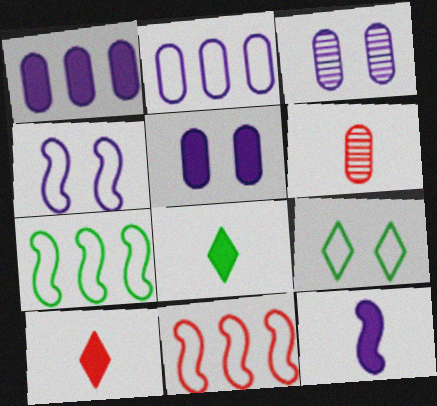[[3, 7, 10], 
[3, 8, 11]]